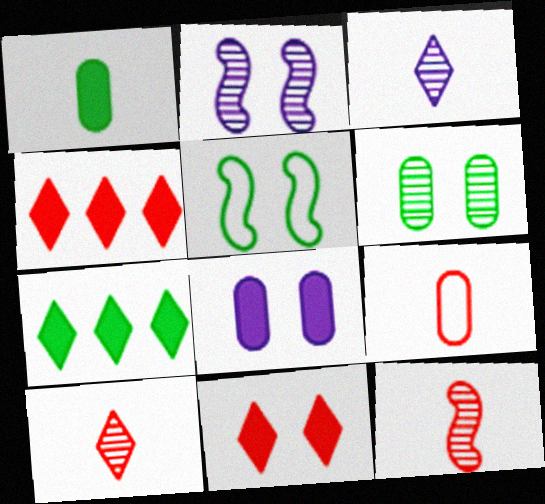[[2, 7, 9]]